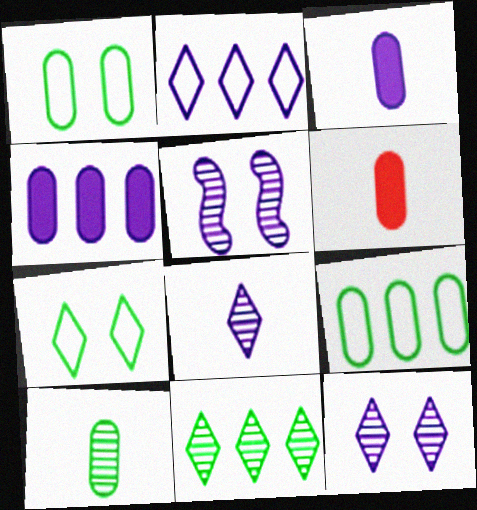[[2, 3, 5]]